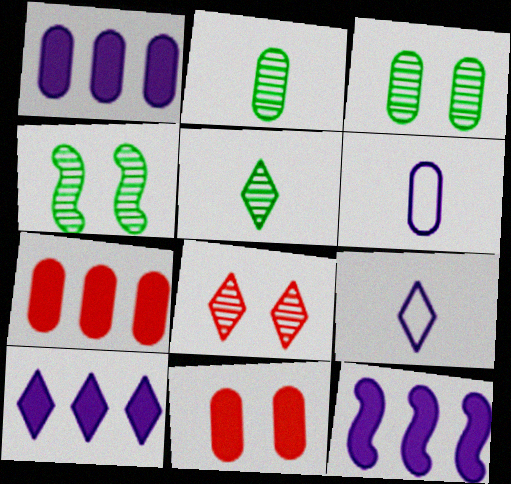[[1, 10, 12], 
[3, 6, 7], 
[4, 7, 9]]